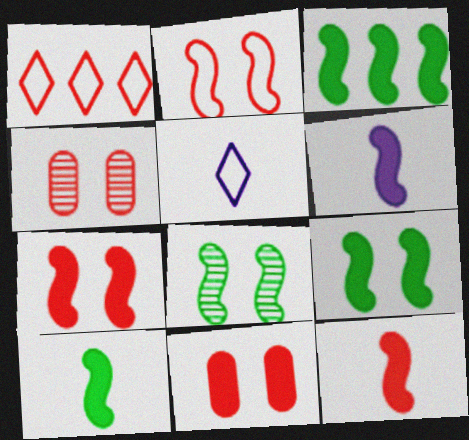[[1, 4, 12], 
[3, 4, 5], 
[3, 6, 7], 
[3, 9, 10], 
[6, 10, 12]]